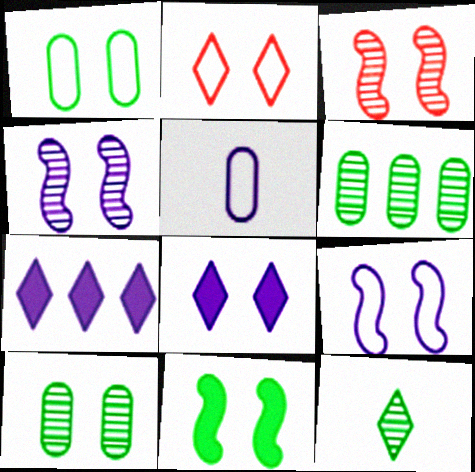[[1, 2, 9], 
[1, 3, 8], 
[2, 7, 12], 
[3, 9, 11], 
[4, 5, 7]]